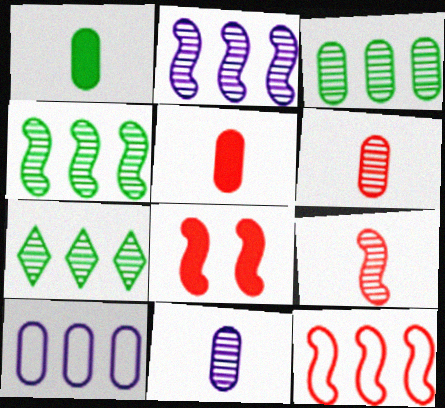[[3, 4, 7], 
[8, 9, 12]]